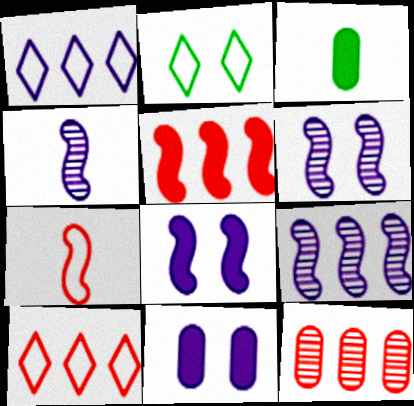[[1, 4, 11], 
[3, 6, 10], 
[4, 6, 9], 
[5, 10, 12]]